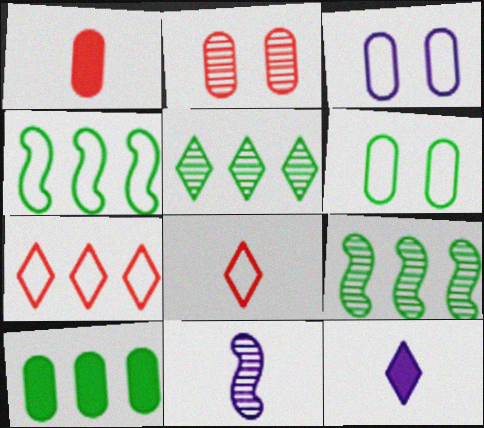[[2, 4, 12], 
[2, 5, 11], 
[3, 4, 8], 
[4, 5, 10]]